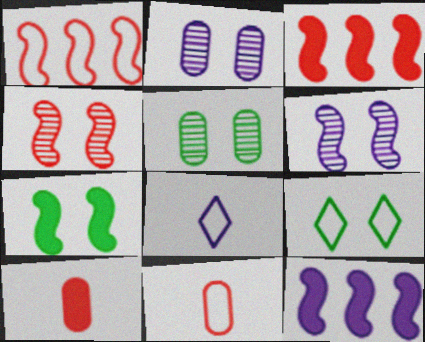[[2, 8, 12], 
[3, 5, 8], 
[5, 7, 9]]